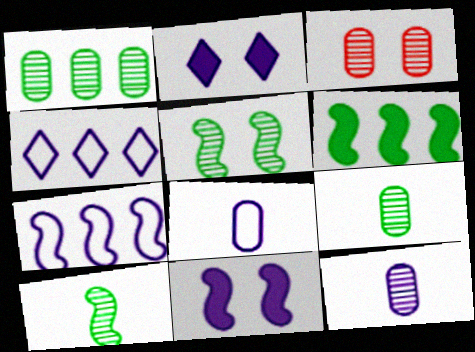[[1, 3, 12], 
[2, 7, 12], 
[4, 11, 12]]